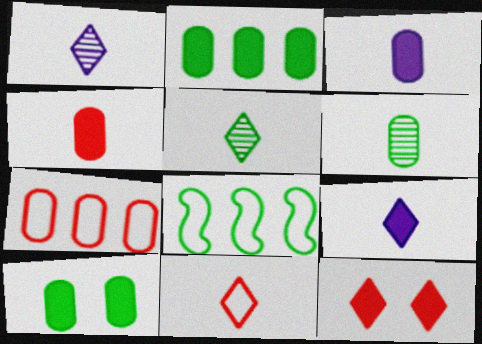[[5, 8, 10], 
[5, 9, 11]]